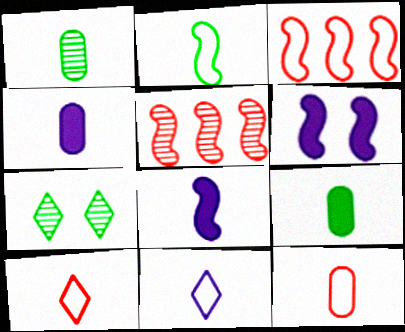[[1, 4, 12], 
[1, 8, 10], 
[2, 5, 6], 
[2, 11, 12], 
[3, 4, 7]]